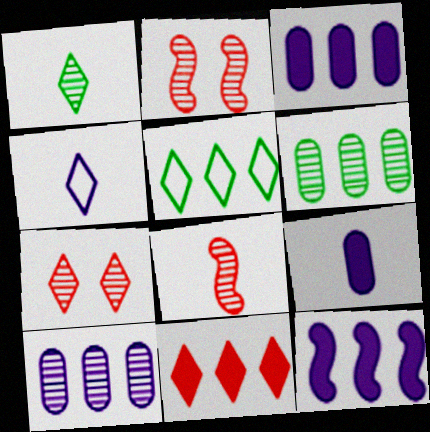[[1, 2, 10], 
[2, 5, 9]]